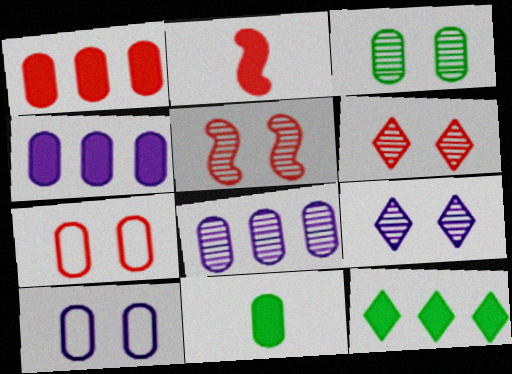[[3, 5, 9], 
[7, 8, 11]]